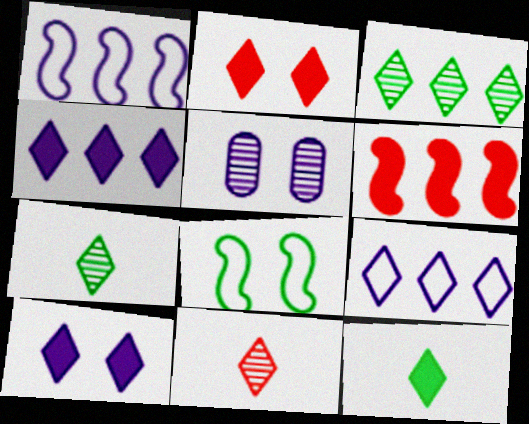[[2, 4, 12], 
[2, 5, 8], 
[2, 7, 9]]